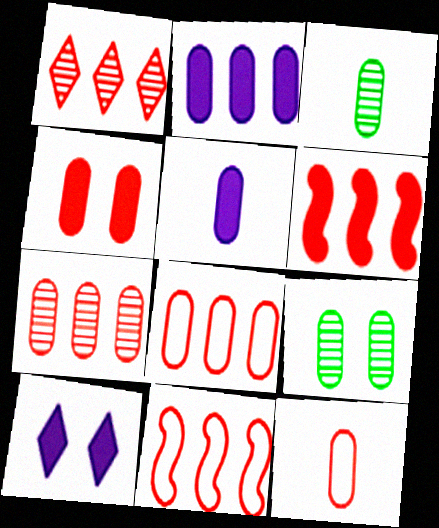[[1, 6, 8], 
[2, 9, 12], 
[3, 5, 12], 
[3, 10, 11], 
[4, 7, 12], 
[5, 8, 9]]